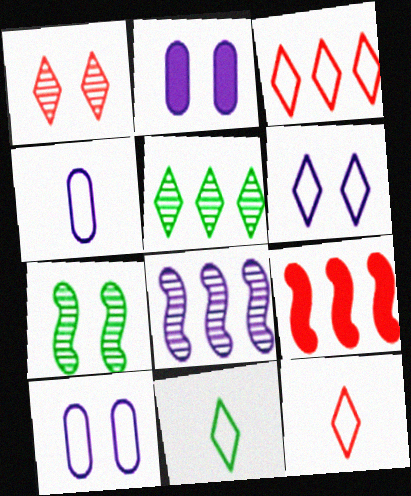[[3, 6, 11]]